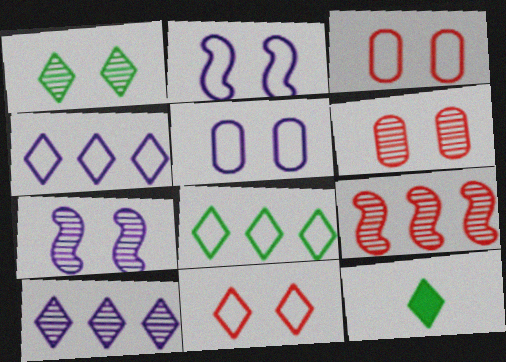[[1, 6, 7], 
[1, 8, 12], 
[5, 9, 12], 
[10, 11, 12]]